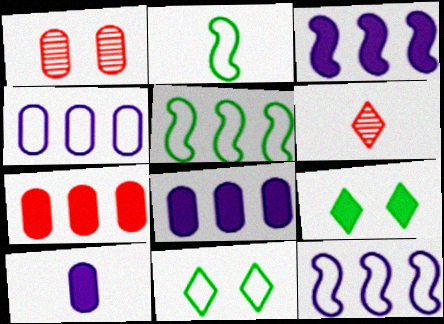[[2, 6, 10]]